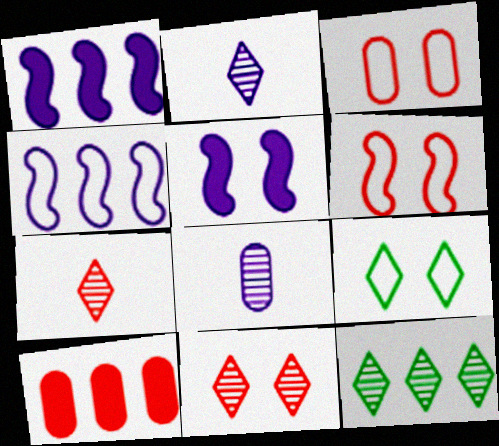[[2, 11, 12], 
[4, 10, 12], 
[6, 7, 10]]